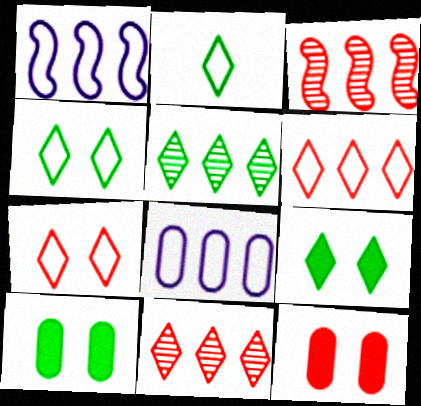[[2, 5, 9]]